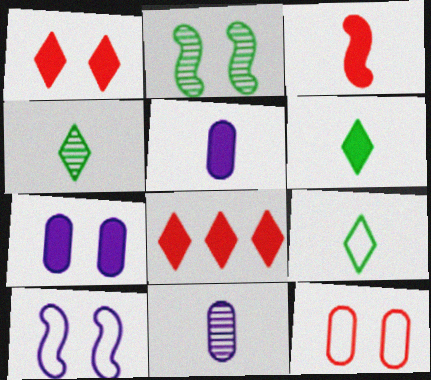[[3, 5, 6], 
[3, 9, 11], 
[4, 6, 9]]